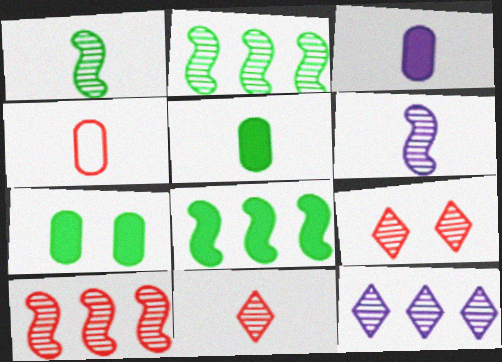[]